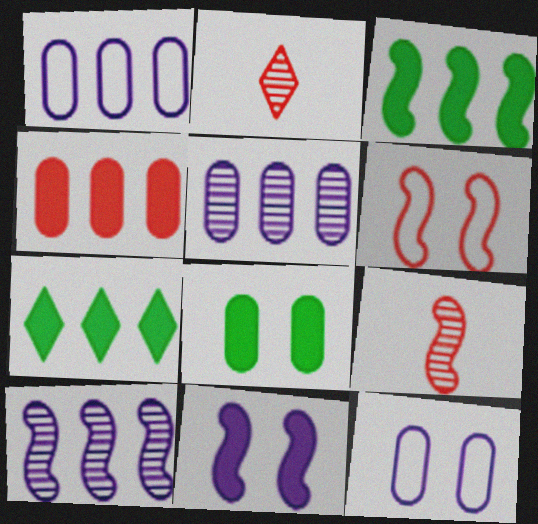[[2, 3, 12], 
[2, 4, 6], 
[7, 9, 12]]